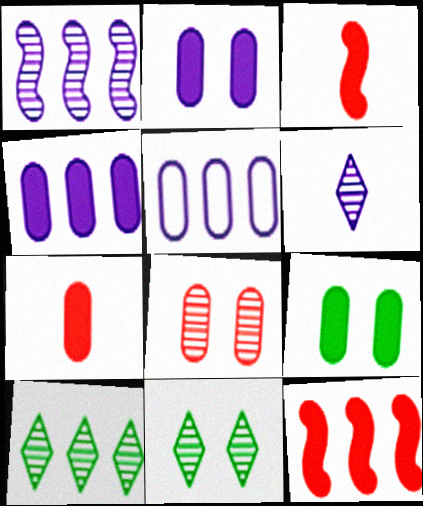[[3, 5, 11], 
[4, 7, 9], 
[5, 10, 12]]